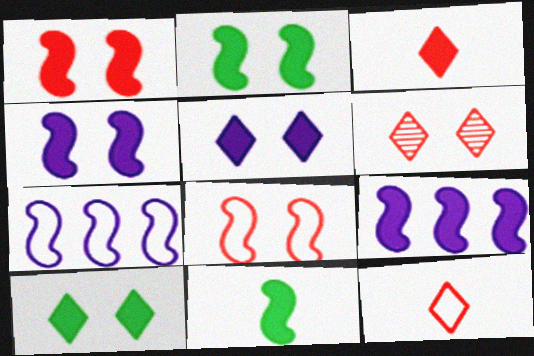[[1, 2, 4], 
[1, 9, 11]]